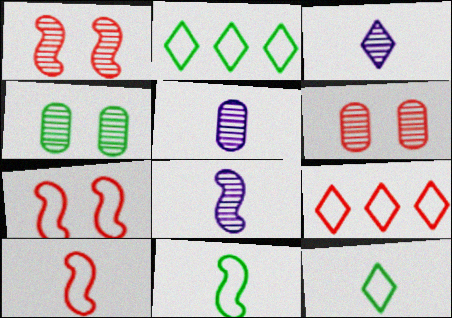[[3, 5, 8]]